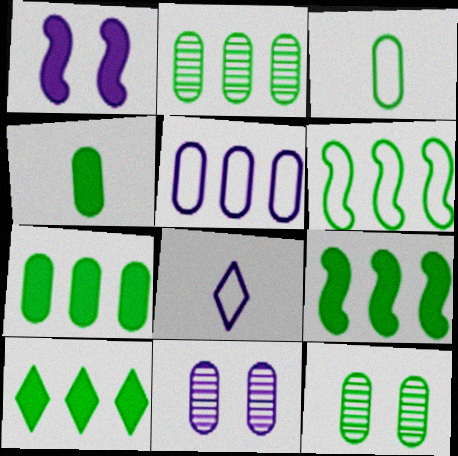[[2, 6, 10], 
[3, 7, 12], 
[7, 9, 10]]